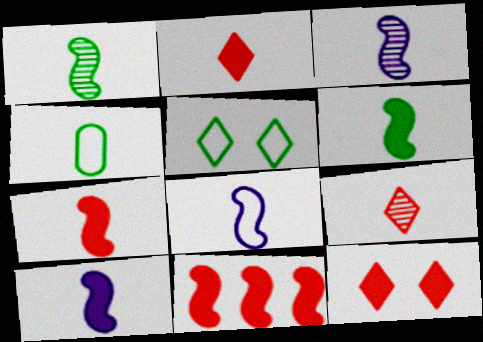[[1, 7, 8], 
[2, 3, 4], 
[3, 8, 10], 
[4, 9, 10], 
[6, 7, 10]]